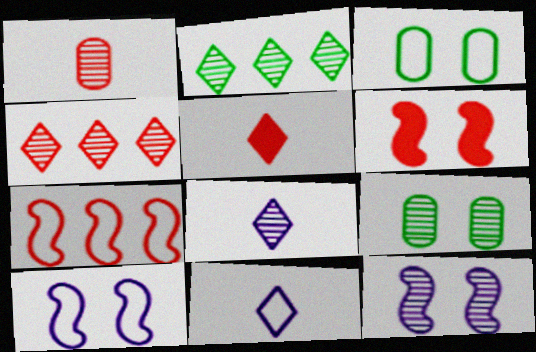[[1, 2, 12], 
[3, 7, 11]]